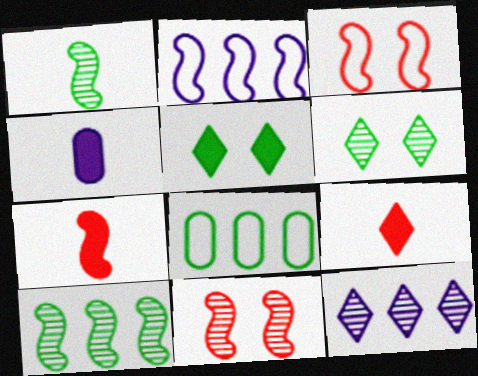[[1, 5, 8]]